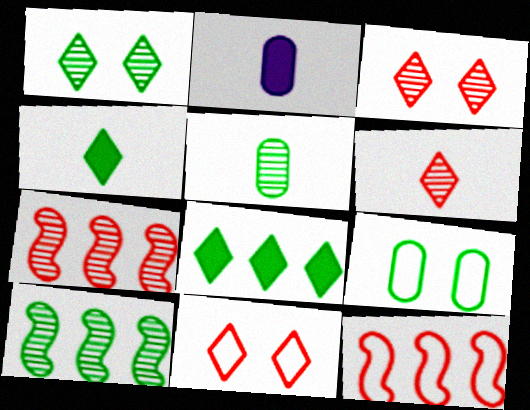[[1, 2, 12], 
[1, 5, 10], 
[2, 10, 11], 
[4, 9, 10]]